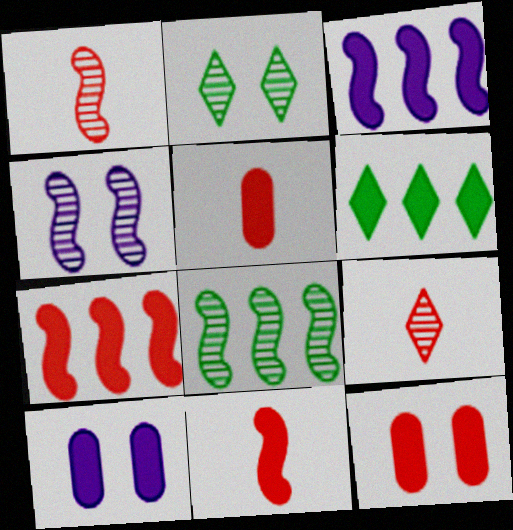[[1, 4, 8], 
[6, 10, 11]]